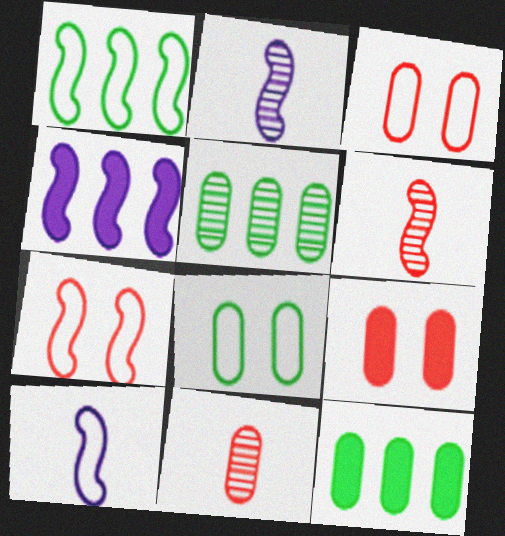[[1, 7, 10]]